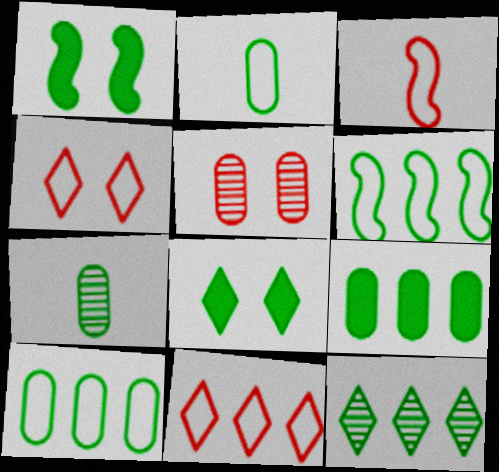[[1, 2, 12], 
[6, 7, 8], 
[6, 9, 12]]